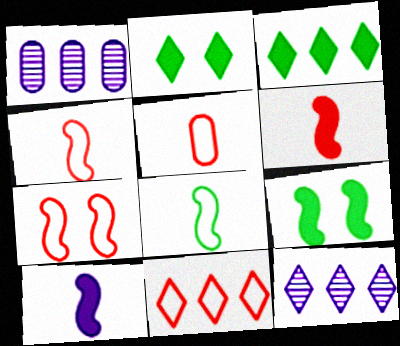[[1, 2, 4], 
[3, 11, 12], 
[5, 7, 11], 
[5, 9, 12]]